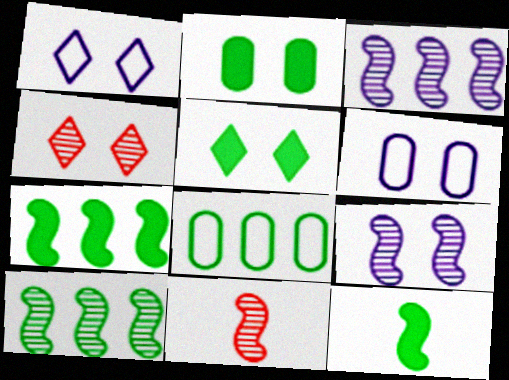[[1, 4, 5], 
[9, 10, 11]]